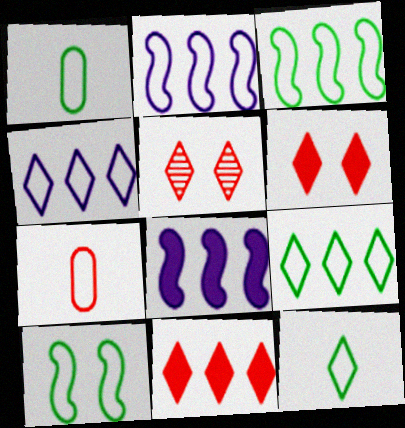[[1, 5, 8], 
[1, 9, 10], 
[4, 7, 10]]